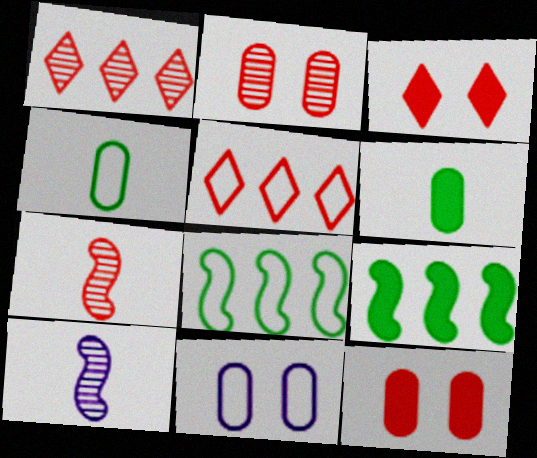[[1, 2, 7], 
[5, 7, 12]]